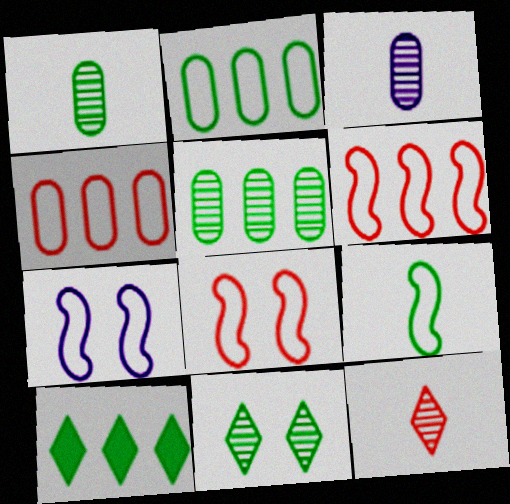[[3, 8, 10], 
[6, 7, 9]]